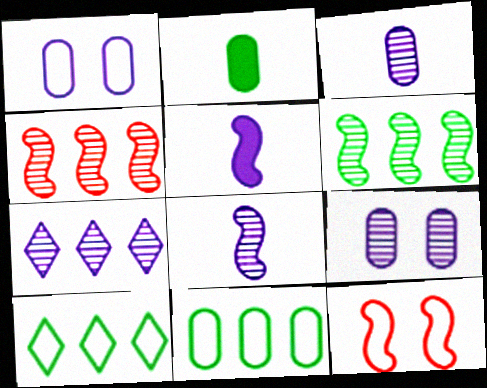[[1, 5, 7], 
[2, 7, 12], 
[5, 6, 12], 
[7, 8, 9]]